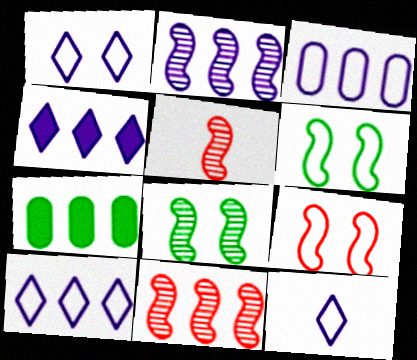[[1, 5, 7], 
[1, 10, 12], 
[2, 3, 4], 
[2, 5, 8], 
[7, 10, 11]]